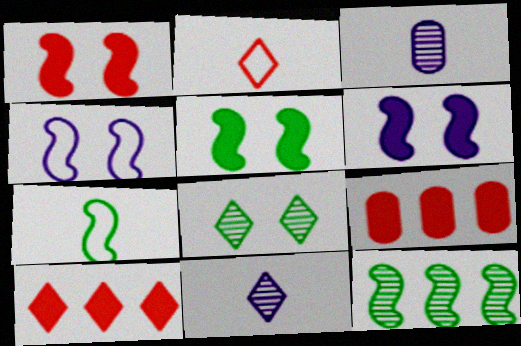[[1, 5, 6], 
[5, 7, 12]]